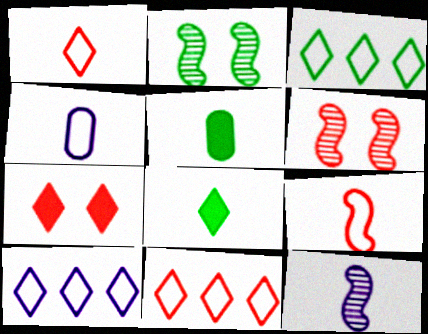[[1, 5, 12], 
[2, 3, 5], 
[3, 10, 11], 
[5, 6, 10]]